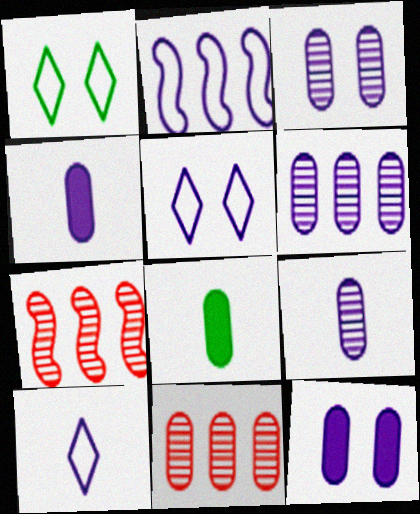[[1, 4, 7], 
[3, 6, 9], 
[5, 7, 8]]